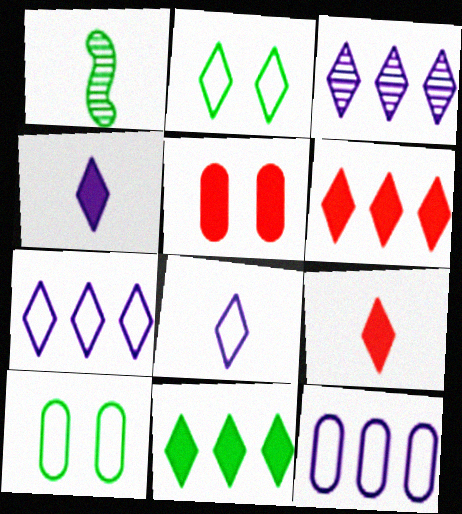[[1, 5, 7], 
[1, 10, 11], 
[2, 3, 9]]